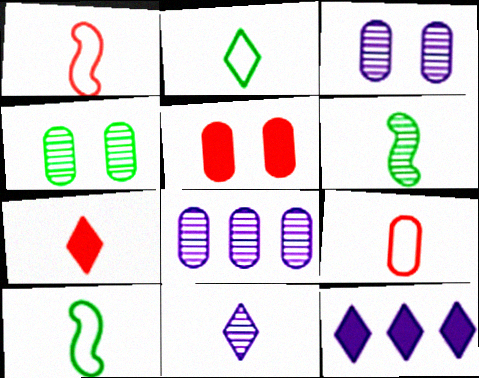[[1, 4, 12], 
[2, 7, 11]]